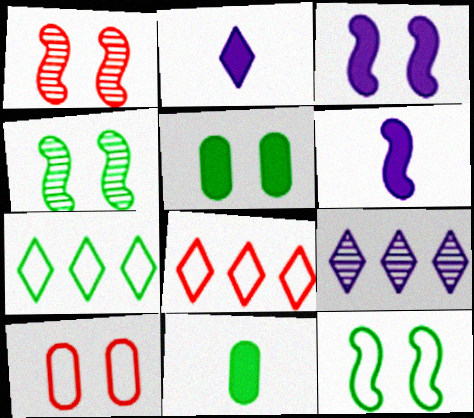[[1, 3, 12], 
[4, 7, 11]]